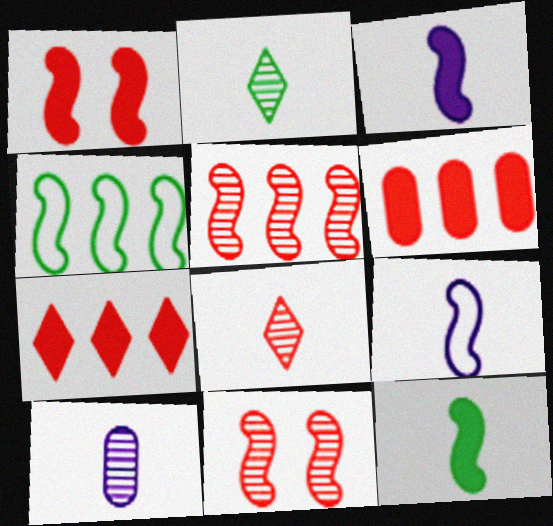[[3, 4, 11]]